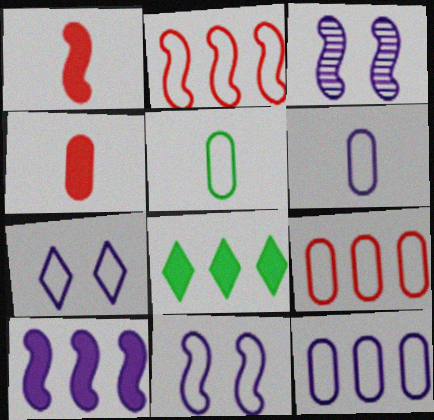[[2, 5, 7]]